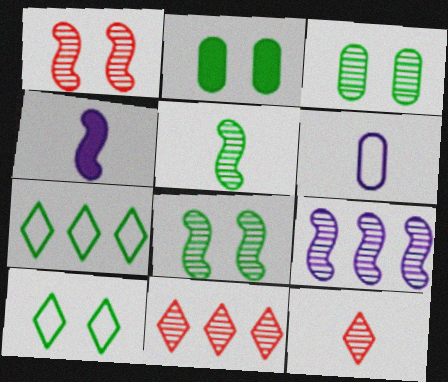[[1, 5, 9], 
[2, 5, 7], 
[2, 8, 10], 
[3, 9, 12]]